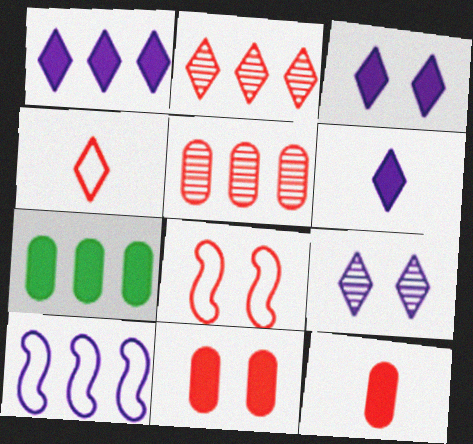[[1, 3, 6], 
[2, 7, 10], 
[2, 8, 12]]